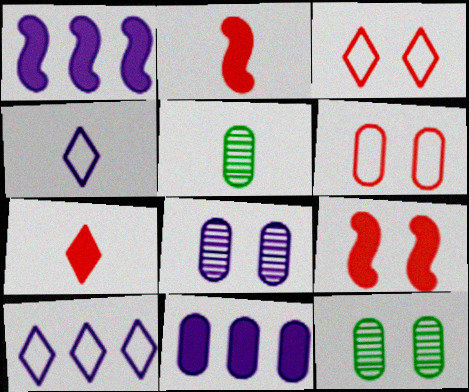[[1, 3, 5], 
[1, 4, 8], 
[2, 4, 5], 
[2, 10, 12], 
[5, 6, 11], 
[5, 9, 10]]